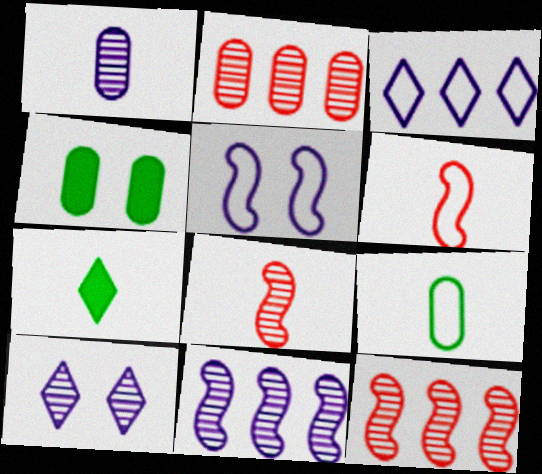[[1, 6, 7], 
[1, 10, 11], 
[2, 5, 7], 
[3, 4, 8]]